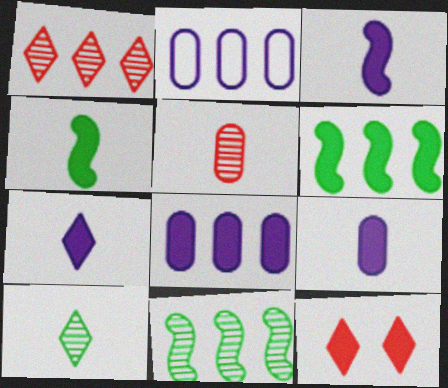[[1, 2, 6], 
[3, 7, 9], 
[4, 8, 12], 
[6, 9, 12]]